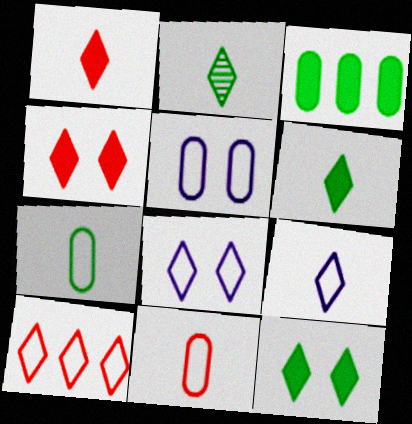[[1, 2, 9]]